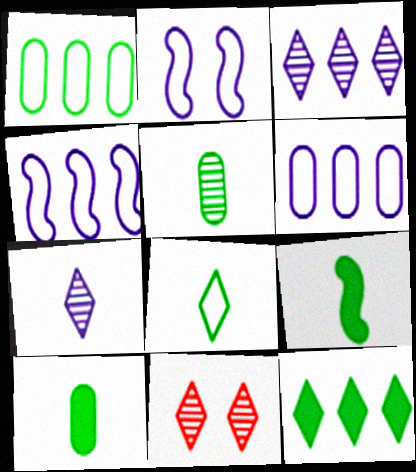[[4, 10, 11], 
[5, 8, 9], 
[6, 9, 11]]